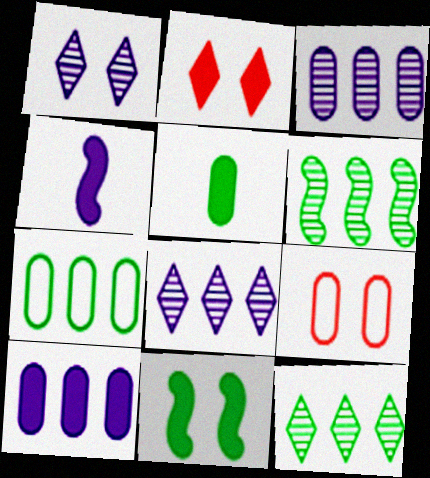[[1, 9, 11], 
[3, 5, 9], 
[4, 9, 12]]